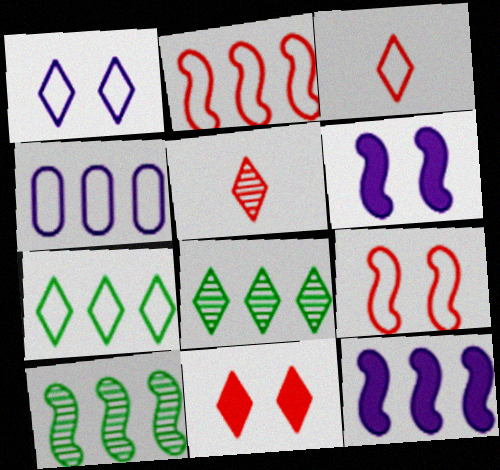[[1, 3, 7], 
[2, 4, 7], 
[2, 10, 12]]